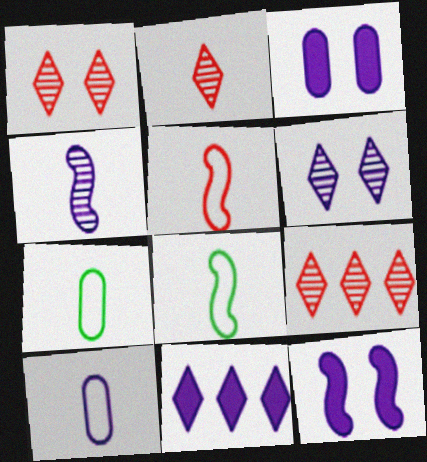[[1, 2, 9], 
[3, 8, 9], 
[7, 9, 12]]